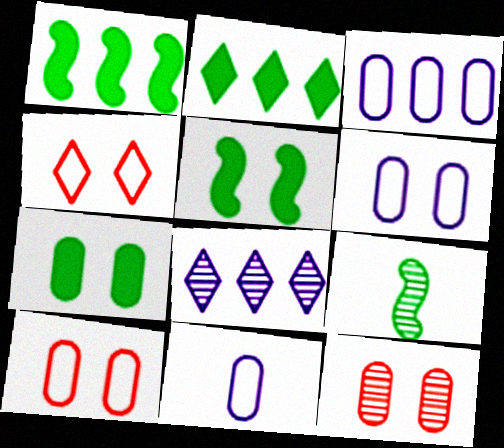[[3, 6, 11], 
[6, 7, 12], 
[8, 9, 12]]